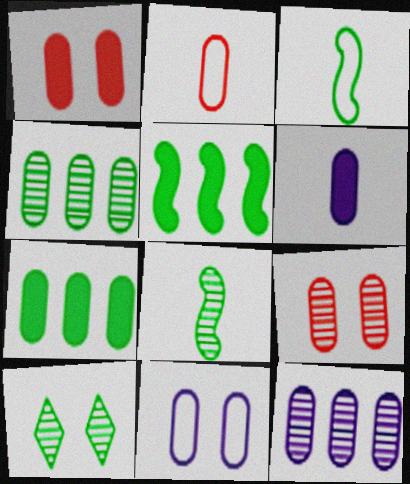[[1, 6, 7], 
[3, 7, 10], 
[4, 8, 10], 
[6, 11, 12]]